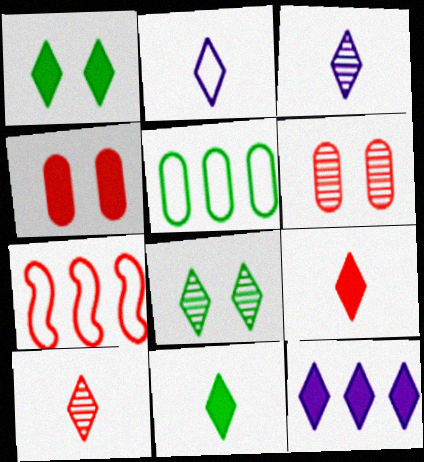[[1, 9, 12], 
[2, 10, 11], 
[4, 7, 10], 
[6, 7, 9]]